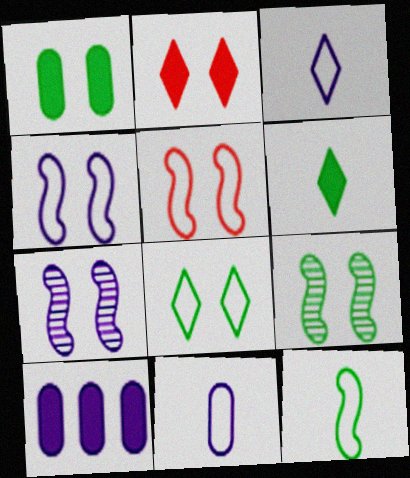[[1, 8, 9], 
[3, 7, 10]]